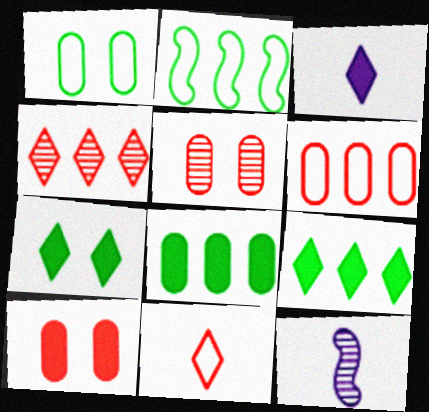[[2, 3, 5], 
[6, 7, 12]]